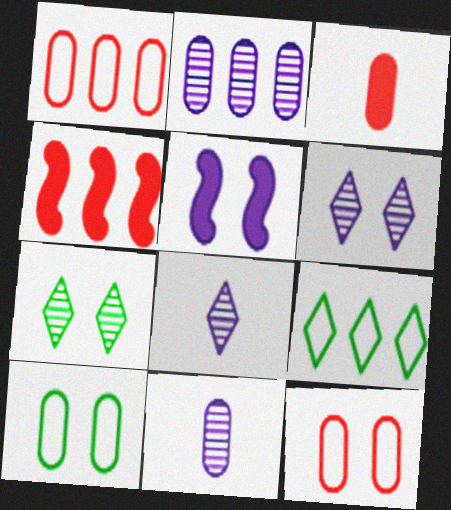[[2, 3, 10], 
[2, 4, 9], 
[4, 8, 10], 
[5, 7, 12]]